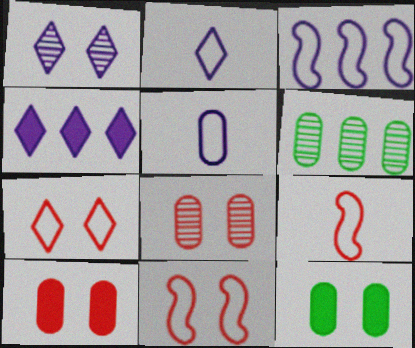[[1, 2, 4], 
[1, 11, 12], 
[5, 6, 10]]